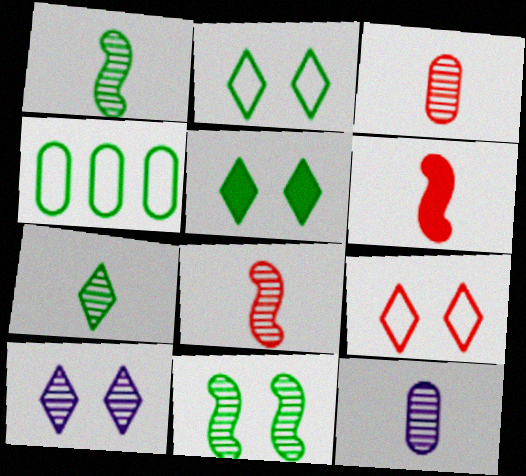[[1, 4, 5], 
[4, 6, 10], 
[5, 9, 10], 
[7, 8, 12]]